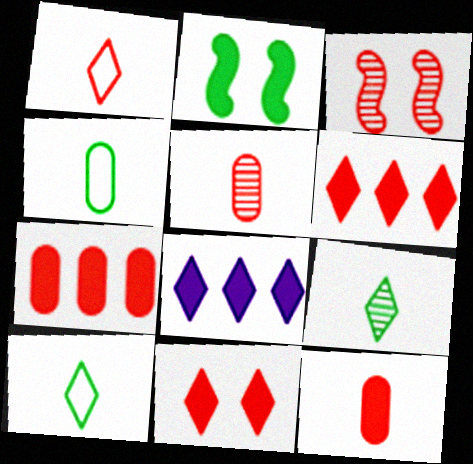[[1, 3, 7], 
[2, 8, 12], 
[3, 4, 8]]